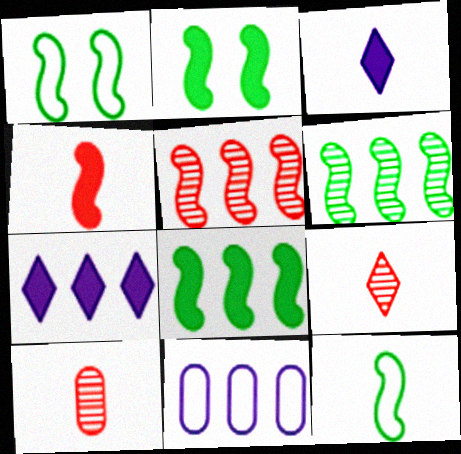[[1, 7, 10], 
[2, 6, 12], 
[2, 9, 11], 
[3, 10, 12]]